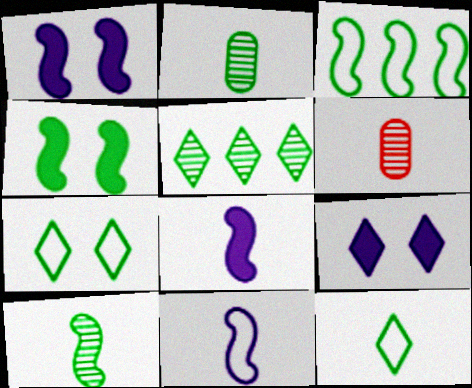[[3, 4, 10], 
[3, 6, 9], 
[6, 8, 12]]